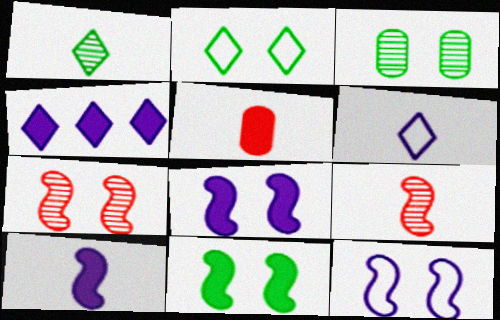[[2, 3, 11], 
[4, 5, 11], 
[7, 11, 12]]